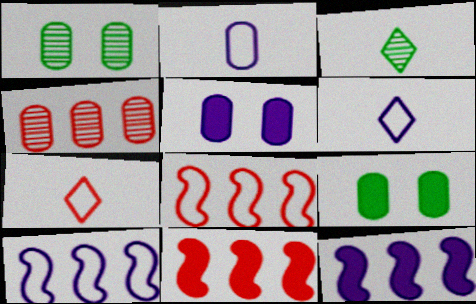[[1, 6, 11], 
[1, 7, 12], 
[2, 4, 9], 
[3, 5, 8]]